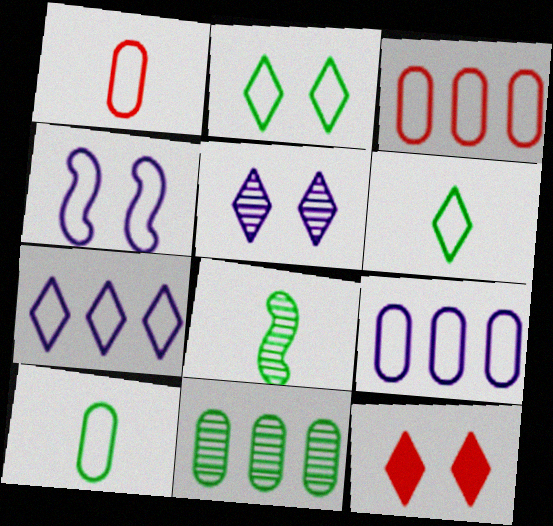[[2, 5, 12], 
[3, 4, 6], 
[8, 9, 12]]